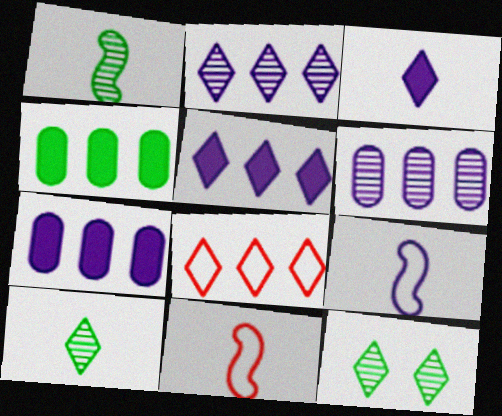[[3, 8, 12], 
[7, 11, 12]]